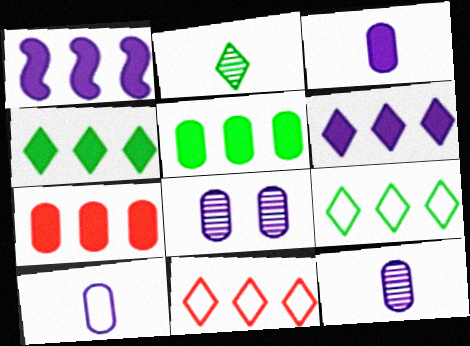[[1, 4, 7], 
[3, 10, 12]]